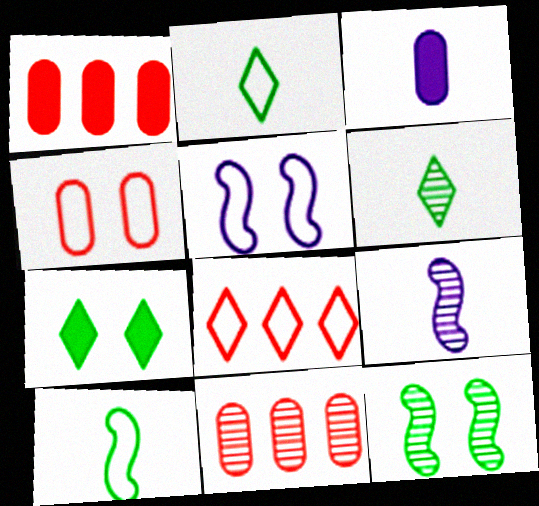[[1, 5, 6], 
[3, 8, 12]]